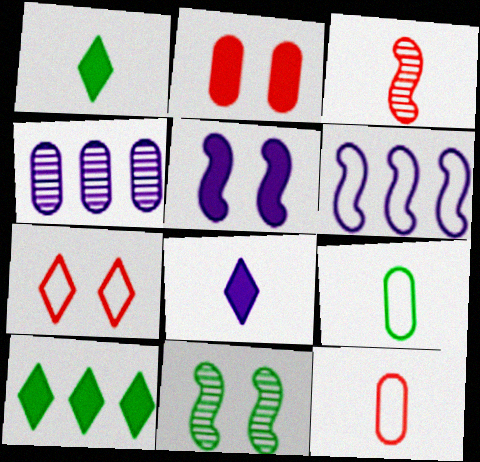[[2, 4, 9], 
[3, 8, 9], 
[6, 7, 9], 
[9, 10, 11]]